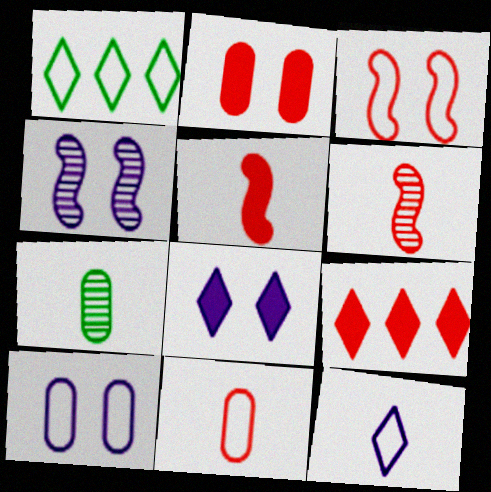[[2, 5, 9], 
[4, 8, 10], 
[5, 7, 12]]